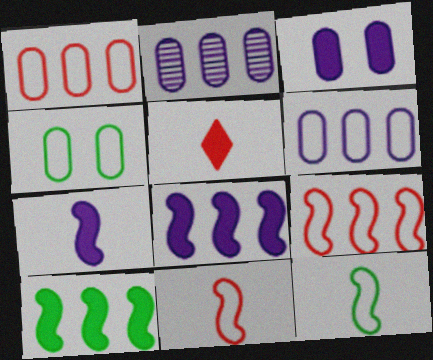[[3, 5, 10]]